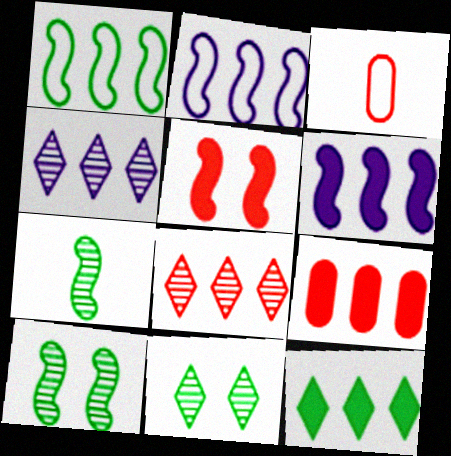[[1, 4, 9], 
[2, 5, 7], 
[3, 5, 8], 
[3, 6, 11], 
[6, 9, 12]]